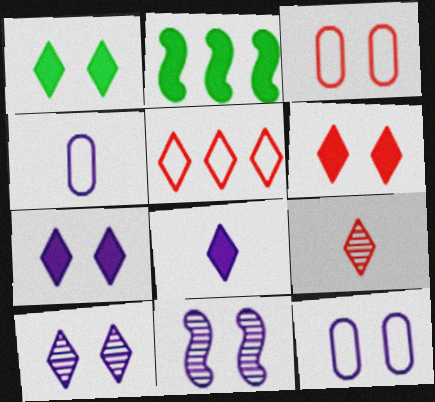[[1, 3, 11], 
[1, 6, 7], 
[2, 9, 12], 
[5, 6, 9], 
[7, 11, 12]]